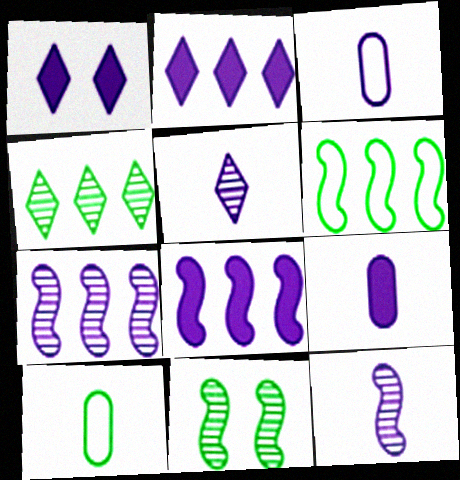[[1, 3, 7], 
[1, 8, 9]]